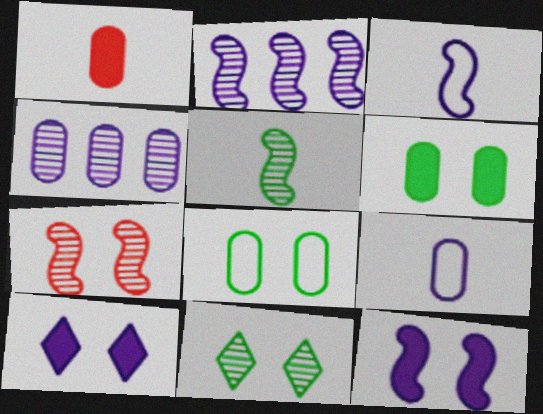[[1, 4, 8], 
[2, 3, 12], 
[2, 5, 7], 
[2, 9, 10], 
[3, 4, 10], 
[7, 8, 10]]